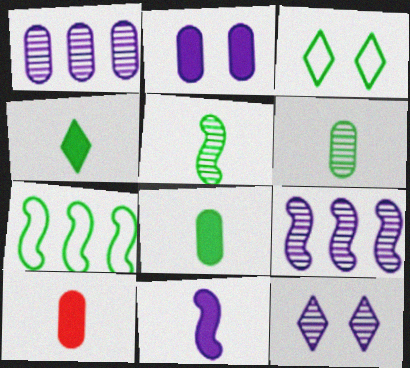[[3, 9, 10], 
[4, 10, 11], 
[7, 10, 12]]